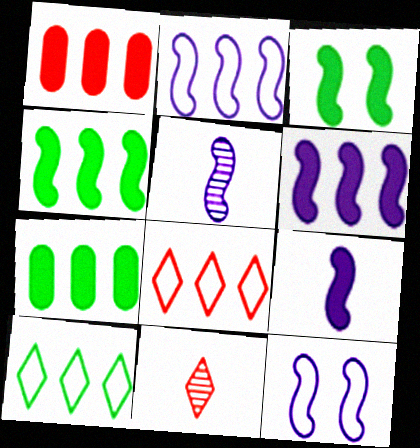[[5, 6, 12], 
[7, 11, 12]]